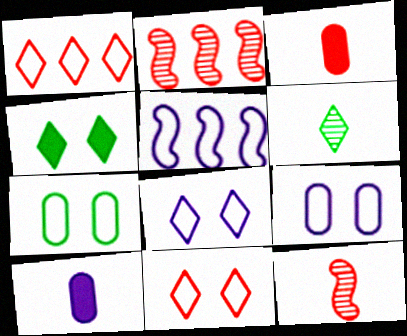[[2, 3, 11]]